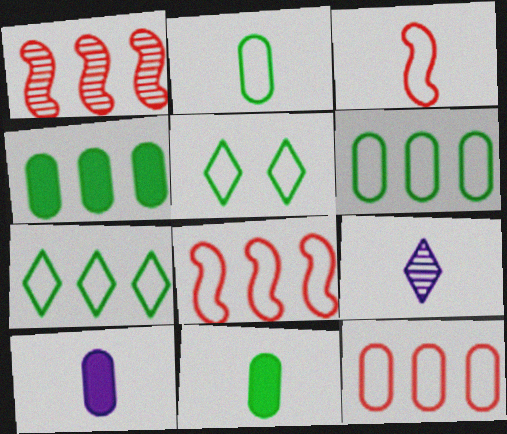[[1, 5, 10], 
[3, 9, 11]]